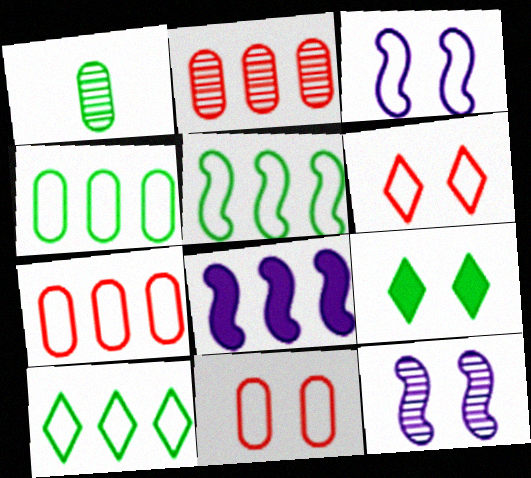[[1, 5, 9], 
[1, 6, 8], 
[2, 8, 10], 
[4, 5, 10], 
[9, 11, 12]]